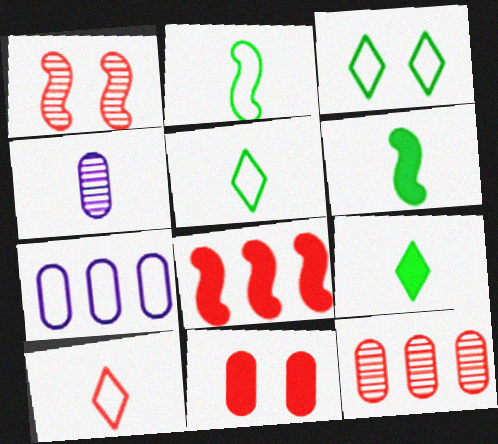[[1, 7, 9], 
[3, 4, 8], 
[4, 6, 10]]